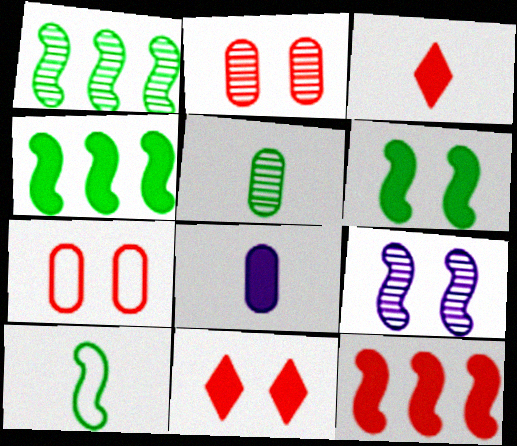[[1, 6, 10], 
[4, 8, 11], 
[9, 10, 12]]